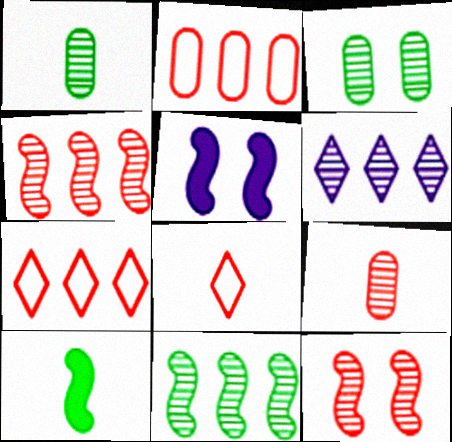[[1, 5, 7], 
[1, 6, 12]]